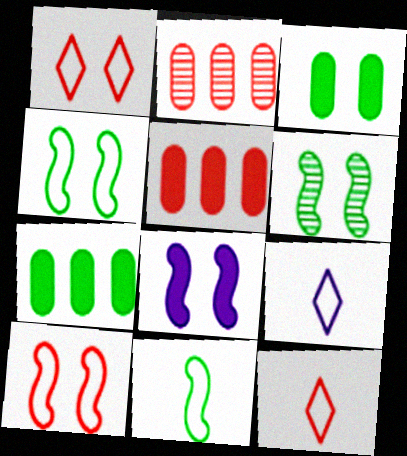[[5, 6, 9], 
[6, 8, 10]]